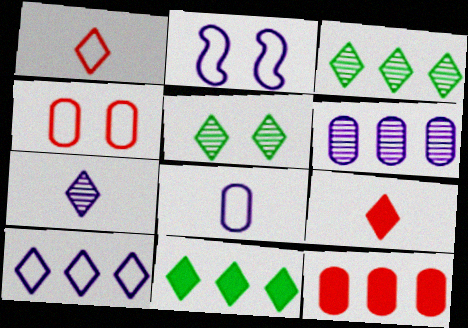[[2, 8, 10], 
[5, 9, 10]]